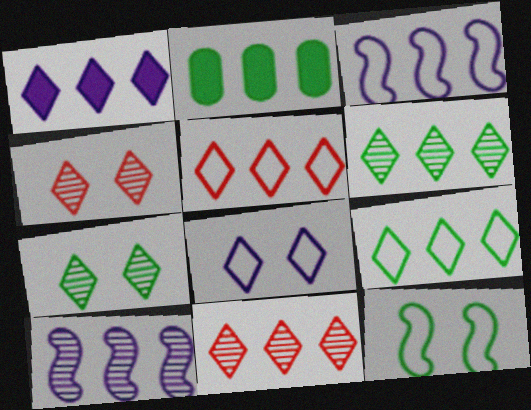[[1, 5, 6], 
[1, 9, 11], 
[2, 3, 11], 
[2, 5, 10]]